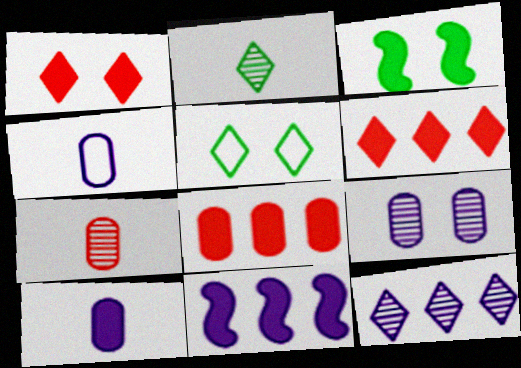[[3, 6, 10], 
[5, 7, 11]]